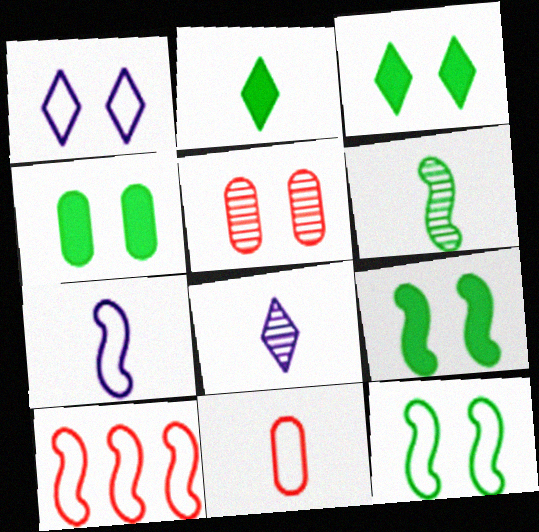[[1, 5, 9], 
[3, 4, 9], 
[4, 8, 10], 
[7, 10, 12]]